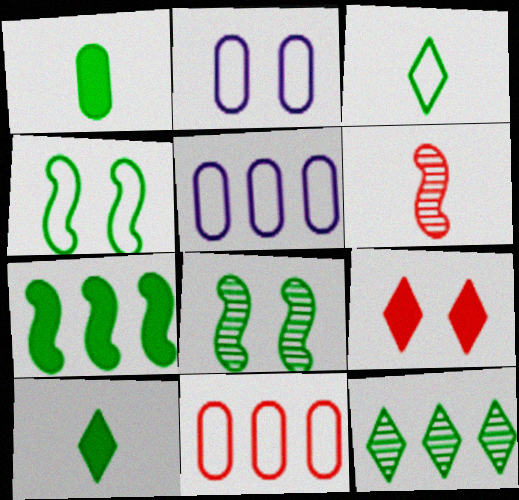[[1, 4, 12], 
[2, 8, 9], 
[6, 9, 11]]